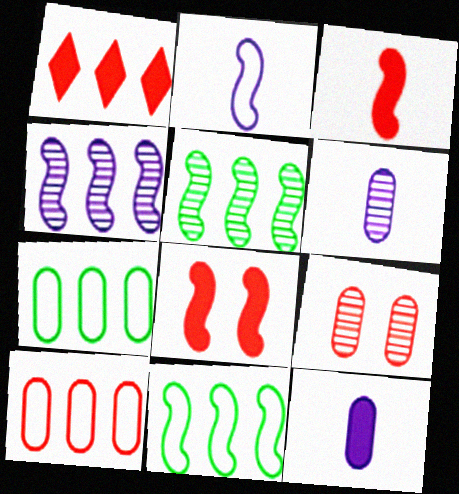[[1, 4, 7], 
[2, 5, 8], 
[7, 9, 12]]